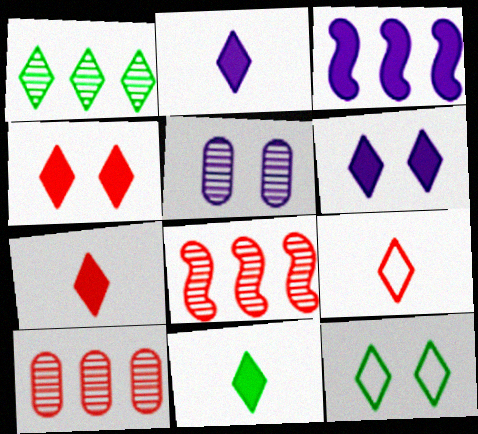[[1, 6, 9], 
[1, 11, 12], 
[2, 7, 11]]